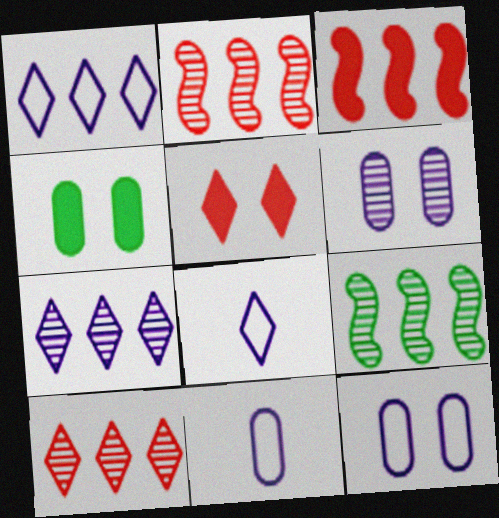[[2, 4, 8], 
[5, 9, 11]]